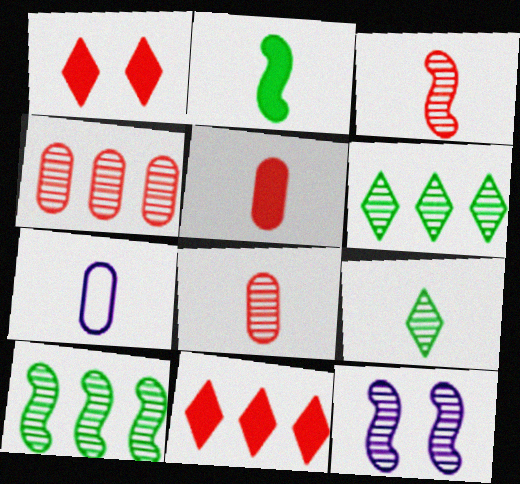[[1, 7, 10], 
[3, 10, 12], 
[4, 9, 12], 
[6, 8, 12]]